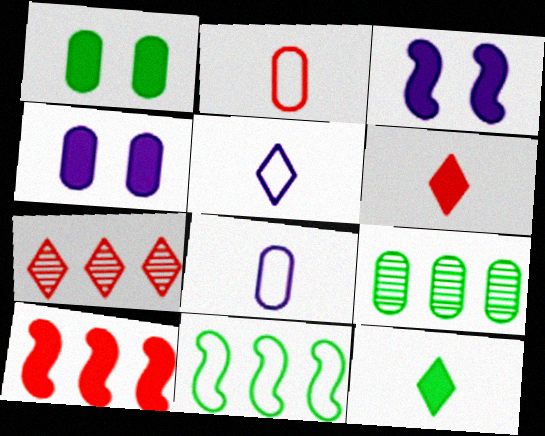[[2, 4, 9], 
[4, 10, 12]]